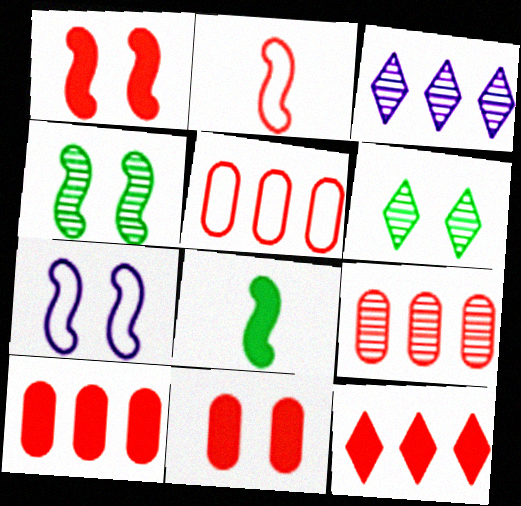[[1, 4, 7], 
[5, 9, 10], 
[6, 7, 11]]